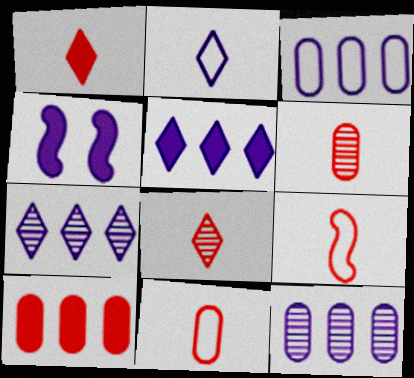[[1, 6, 9], 
[2, 4, 12]]